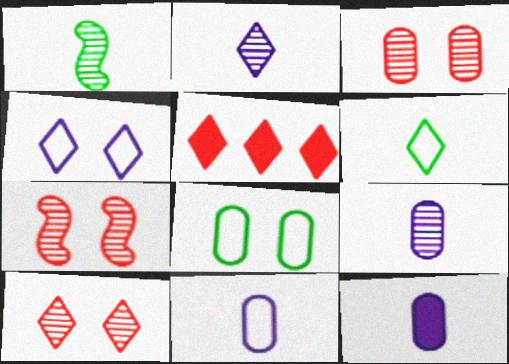[[3, 7, 10], 
[9, 11, 12]]